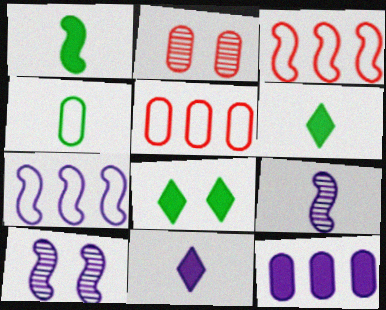[[1, 3, 10], 
[2, 4, 12], 
[2, 6, 7], 
[5, 6, 10], 
[5, 8, 9]]